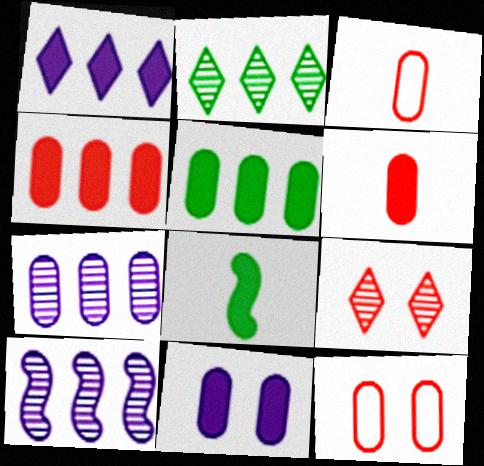[[5, 6, 11]]